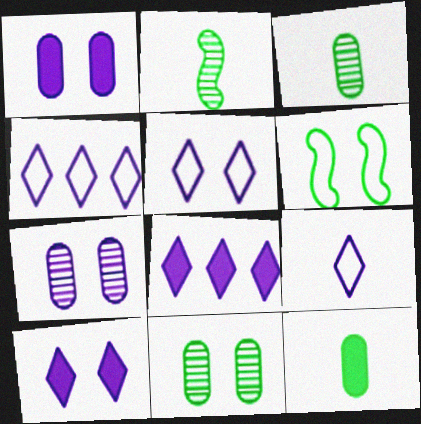[[4, 5, 9]]